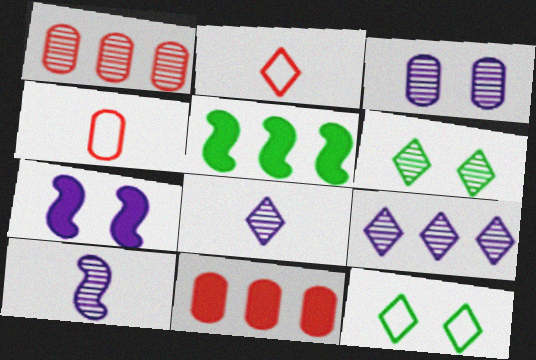[[1, 6, 10], 
[2, 3, 5], 
[3, 9, 10], 
[10, 11, 12]]